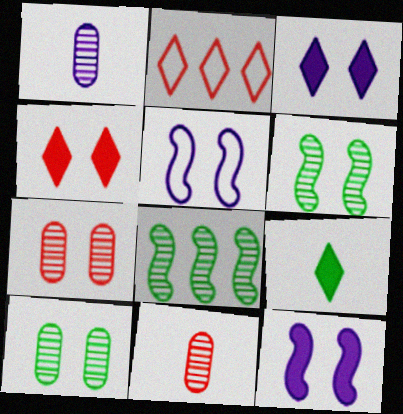[[4, 5, 10]]